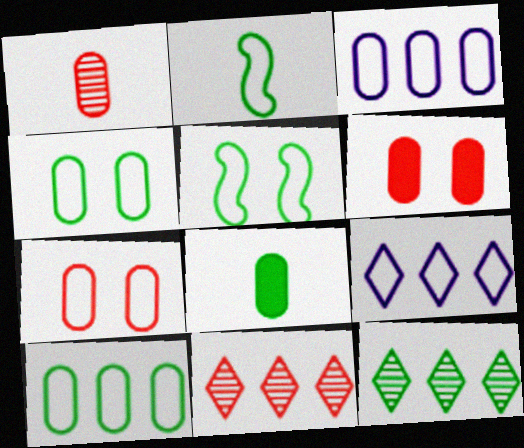[[2, 7, 9], 
[5, 8, 12]]